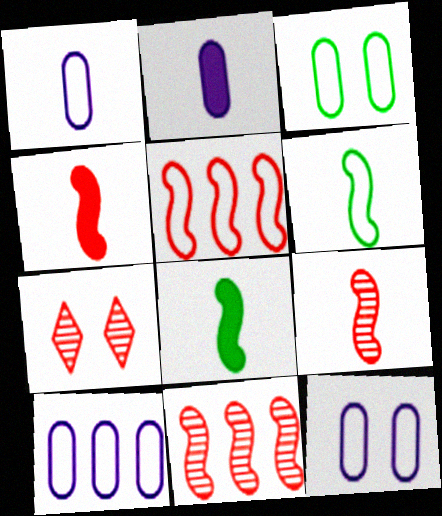[[1, 10, 12], 
[7, 8, 10]]